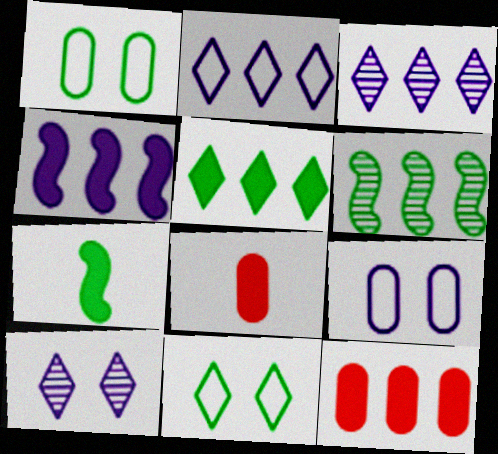[[2, 6, 12], 
[4, 5, 12]]